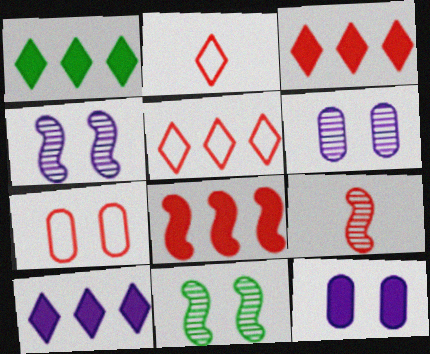[[1, 3, 10], 
[3, 7, 9]]